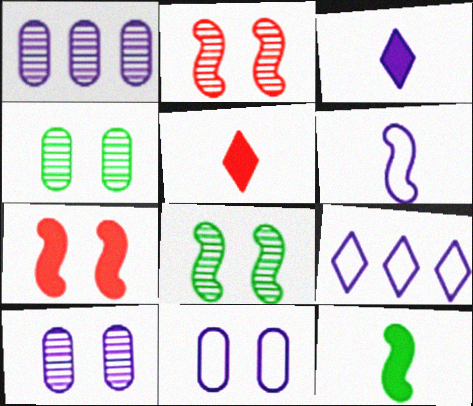[[6, 9, 11]]